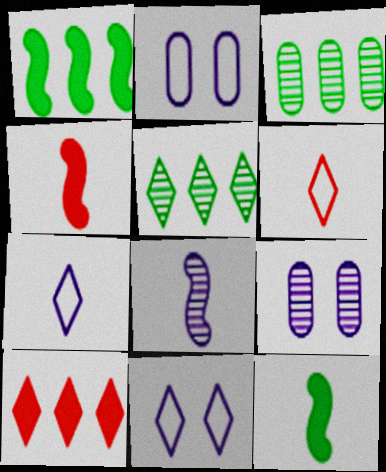[[1, 6, 9], 
[2, 4, 5], 
[3, 4, 11]]